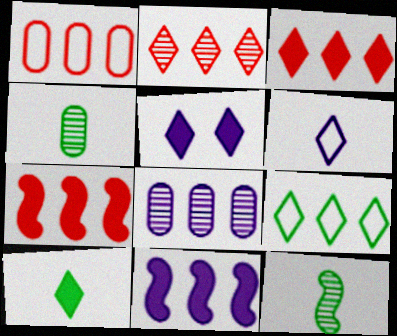[[1, 2, 7], 
[1, 5, 12], 
[3, 5, 10], 
[7, 8, 9]]